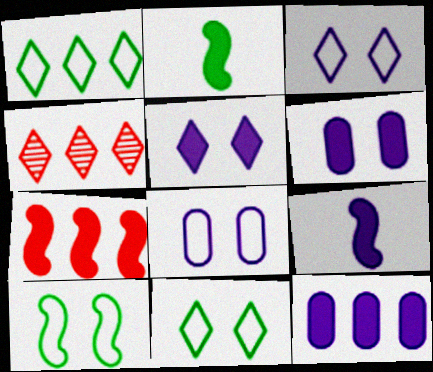[[2, 4, 8], 
[5, 9, 12]]